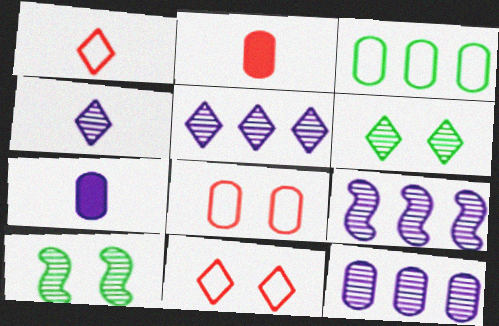[[5, 9, 12]]